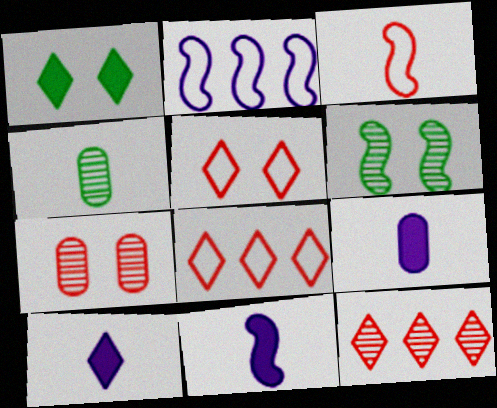[[3, 4, 10], 
[6, 8, 9], 
[9, 10, 11]]